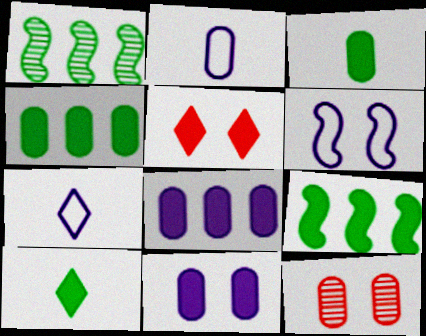[[1, 2, 5], 
[2, 4, 12], 
[7, 9, 12]]